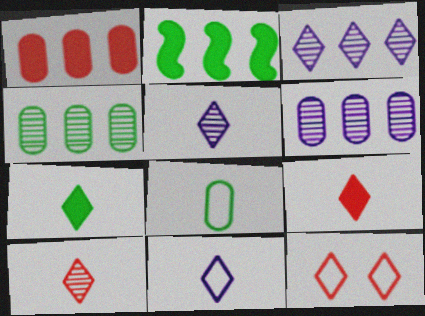[[3, 7, 12], 
[7, 10, 11]]